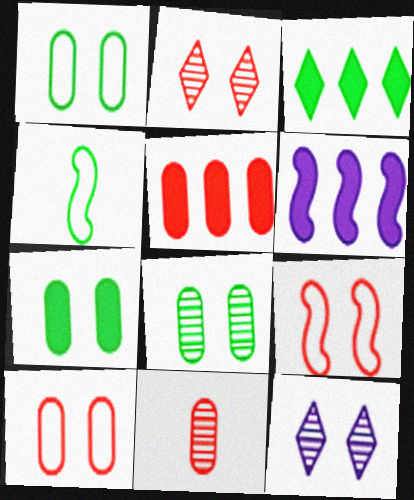[[1, 7, 8], 
[3, 4, 8], 
[3, 5, 6], 
[4, 5, 12], 
[5, 10, 11], 
[7, 9, 12]]